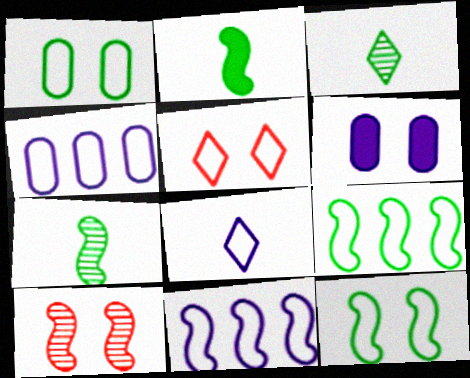[[2, 10, 11]]